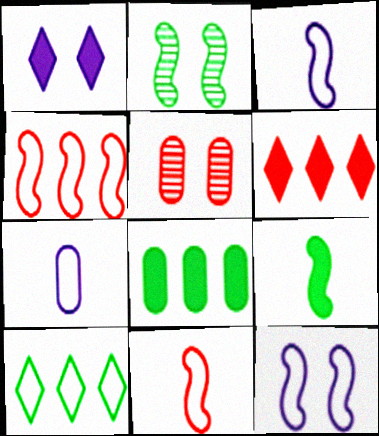[[2, 6, 7], 
[5, 6, 11], 
[5, 7, 8]]